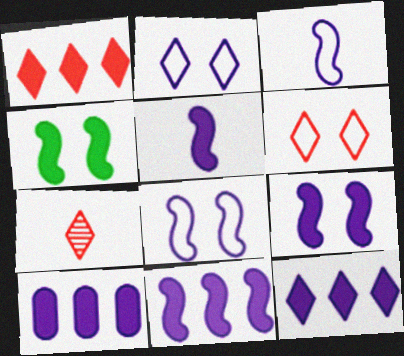[[1, 6, 7], 
[5, 9, 11], 
[10, 11, 12]]